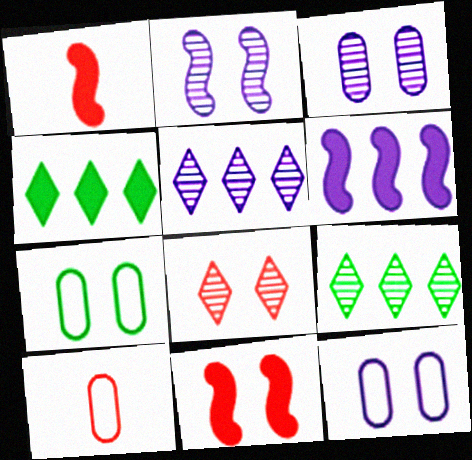[[1, 5, 7], 
[1, 9, 12], 
[2, 4, 10]]